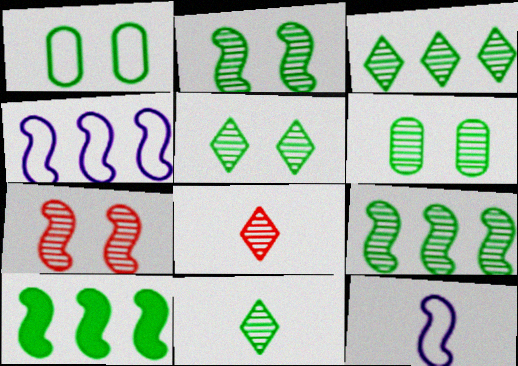[[1, 10, 11], 
[2, 5, 6], 
[3, 5, 11], 
[6, 9, 11], 
[7, 10, 12]]